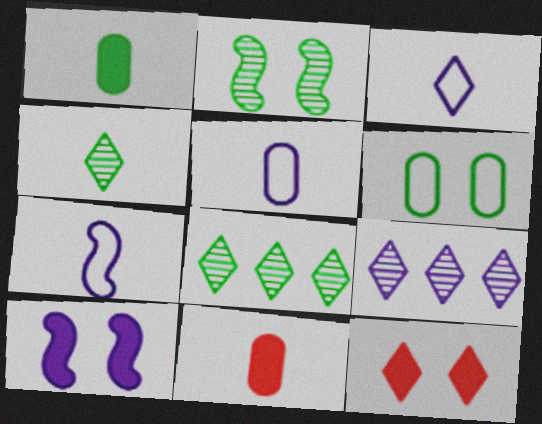[[3, 5, 7], 
[3, 8, 12], 
[4, 7, 11], 
[5, 9, 10]]